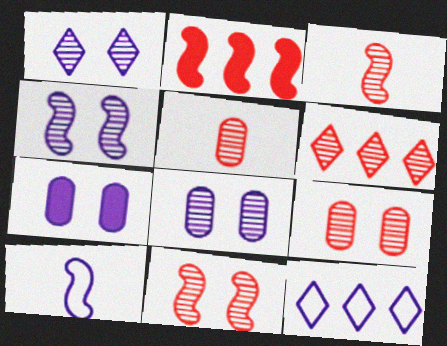[[1, 4, 8], 
[3, 6, 9], 
[5, 6, 11]]